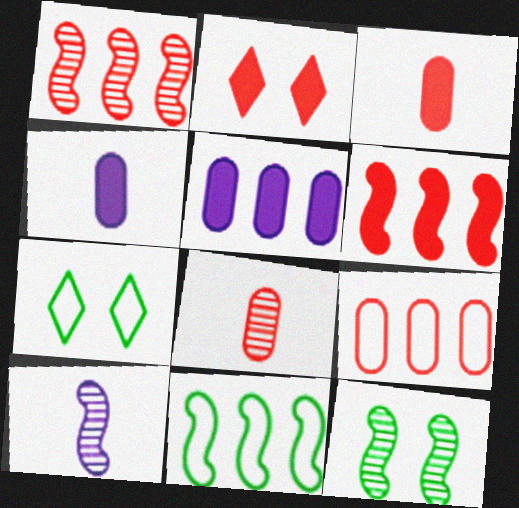[[1, 4, 7], 
[1, 10, 12], 
[2, 3, 6]]